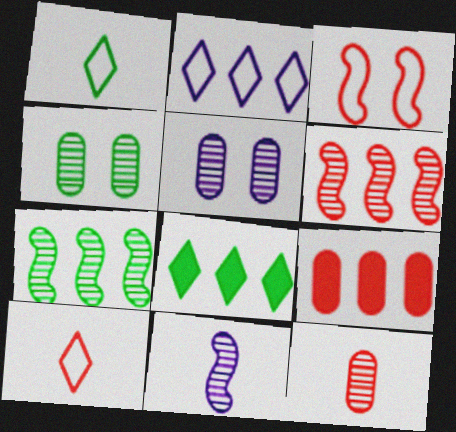[[2, 7, 9]]